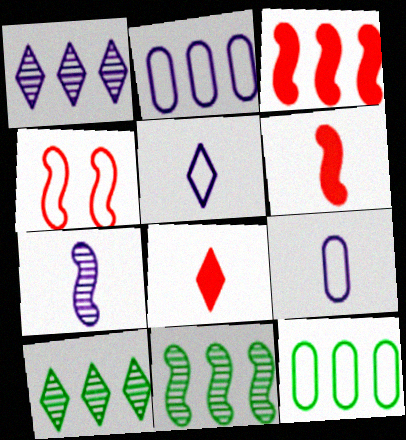[[1, 3, 12], 
[2, 3, 10], 
[4, 5, 12]]